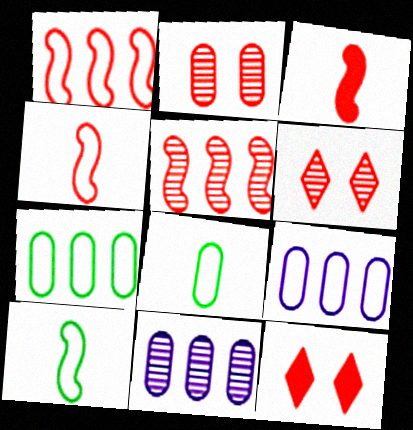[[10, 11, 12]]